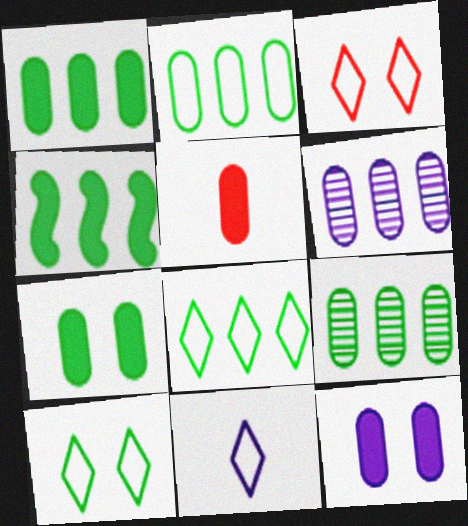[[1, 2, 9], 
[1, 5, 12], 
[3, 8, 11], 
[4, 8, 9]]